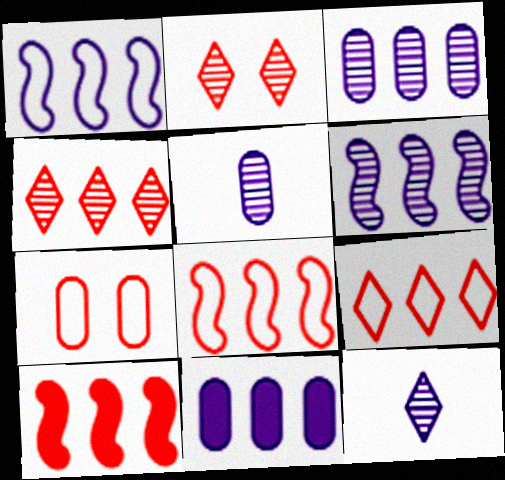[]